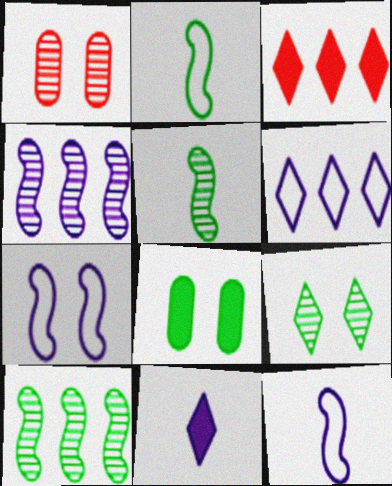[]